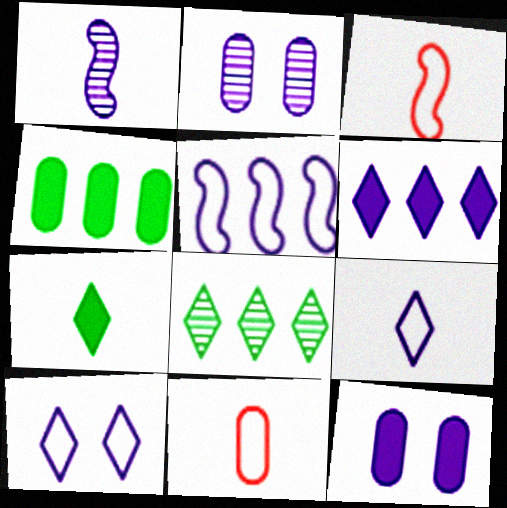[[1, 7, 11], 
[2, 4, 11], 
[3, 8, 12]]